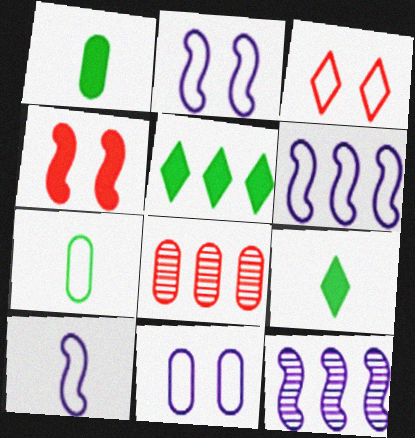[[1, 3, 12], 
[1, 8, 11], 
[2, 6, 10], 
[2, 8, 9], 
[3, 6, 7], 
[5, 6, 8]]